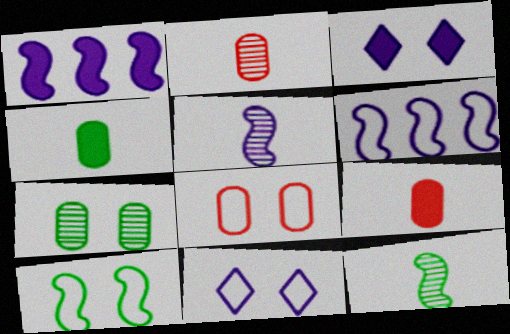[[8, 10, 11]]